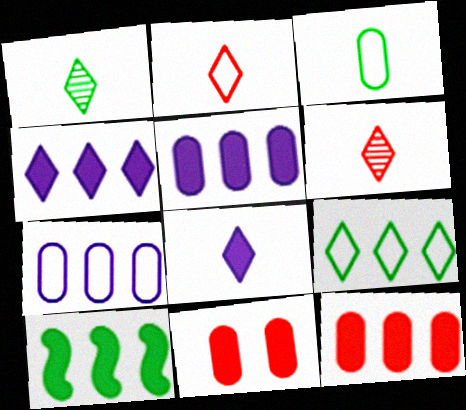[[1, 2, 8], 
[4, 10, 12], 
[8, 10, 11]]